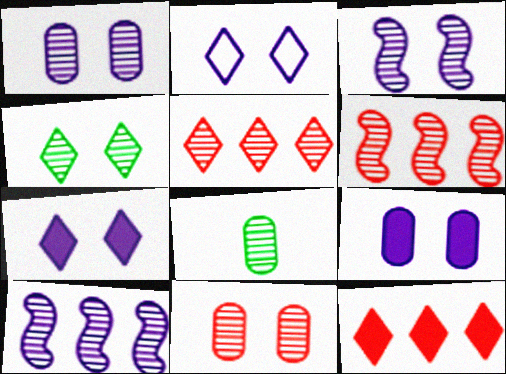[[2, 3, 9], 
[3, 4, 11], 
[3, 5, 8]]